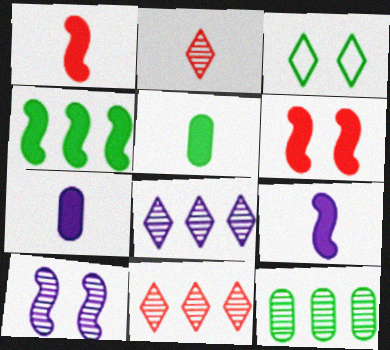[[2, 10, 12], 
[4, 6, 9]]